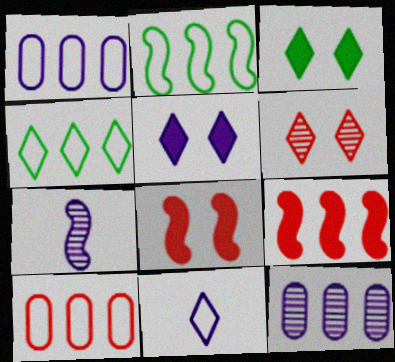[[1, 5, 7], 
[2, 7, 8], 
[3, 7, 10], 
[4, 9, 12]]